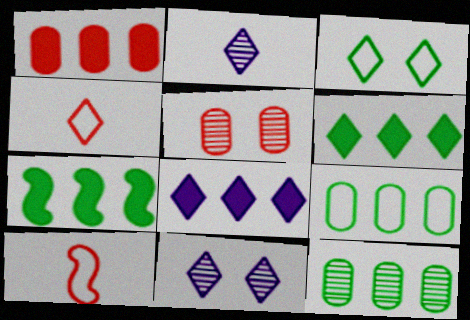[[1, 7, 8], 
[4, 6, 11]]